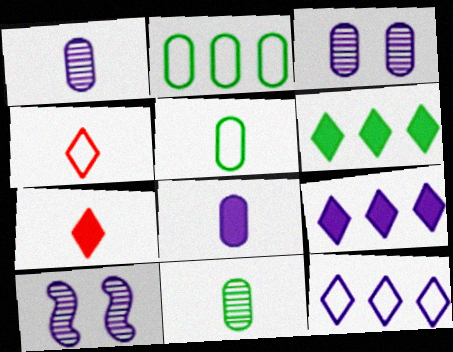[[2, 7, 10], 
[8, 10, 12]]